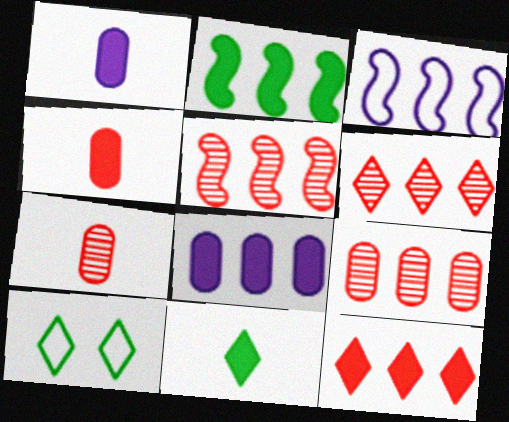[[1, 5, 10], 
[2, 3, 5], 
[2, 8, 12], 
[5, 6, 9]]